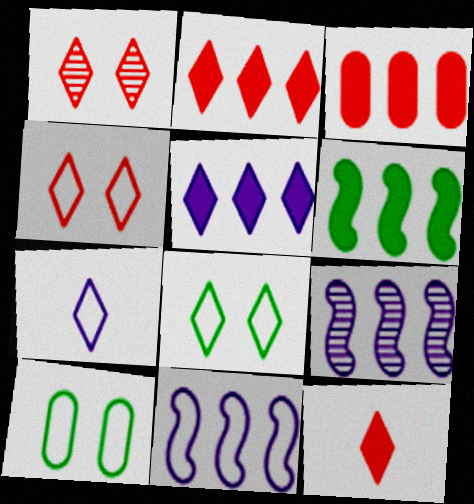[[3, 5, 6], 
[9, 10, 12]]